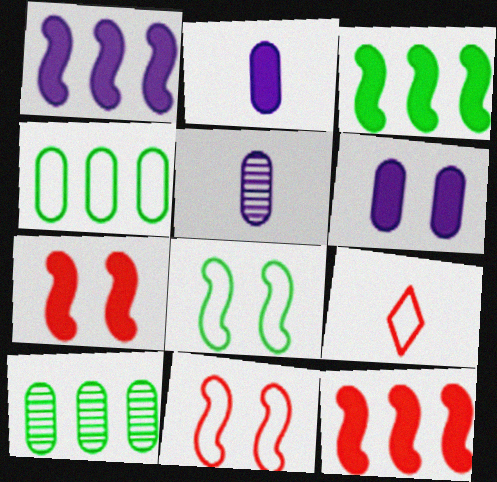[[1, 3, 12]]